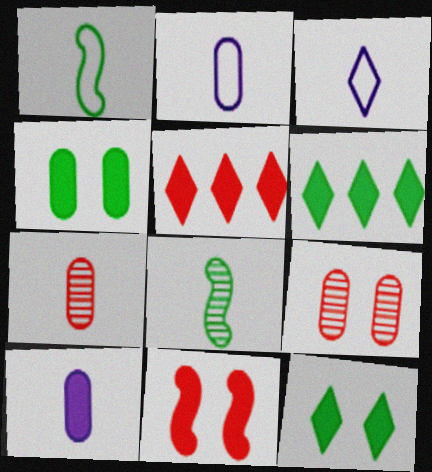[[6, 10, 11]]